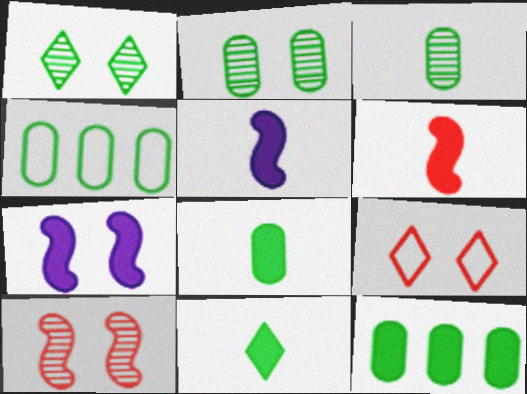[[2, 4, 8], 
[2, 7, 9]]